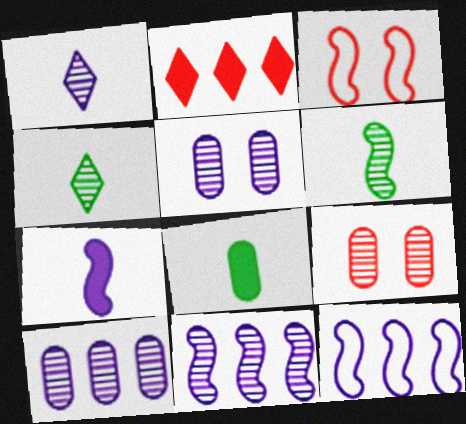[[1, 5, 11], 
[4, 9, 11]]